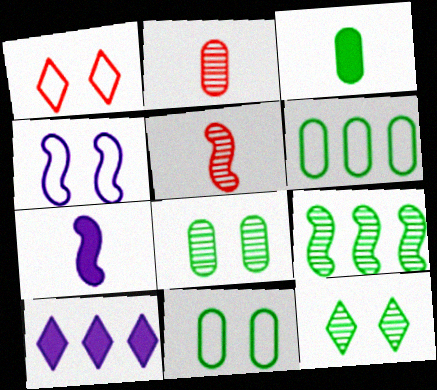[[1, 4, 11], 
[3, 6, 8], 
[5, 10, 11]]